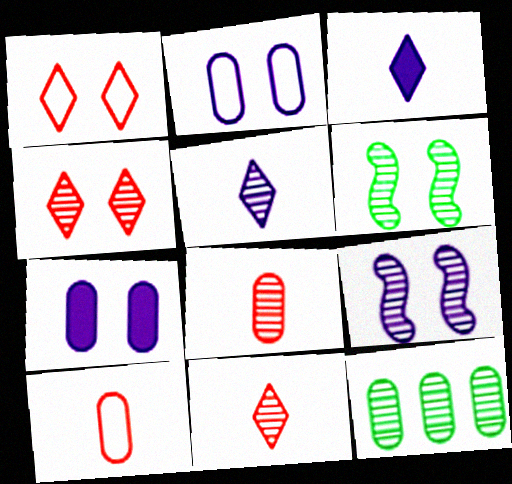[[1, 6, 7], 
[7, 10, 12], 
[9, 11, 12]]